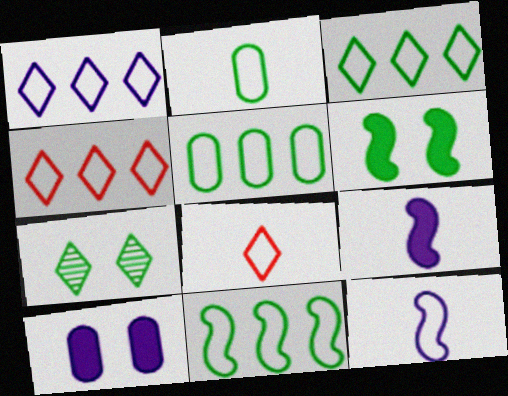[[1, 3, 4], 
[2, 8, 12], 
[3, 5, 11]]